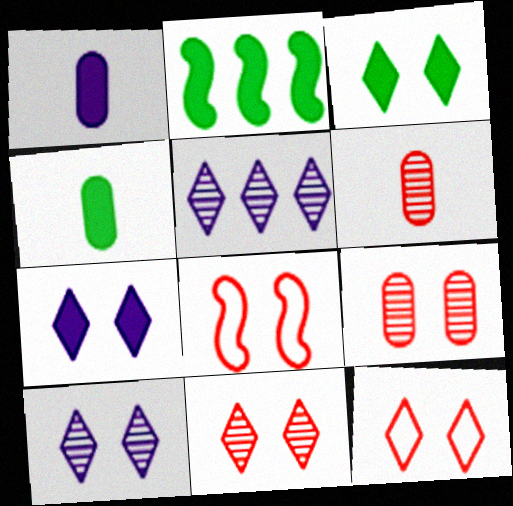[[2, 3, 4], 
[3, 10, 12], 
[4, 5, 8]]